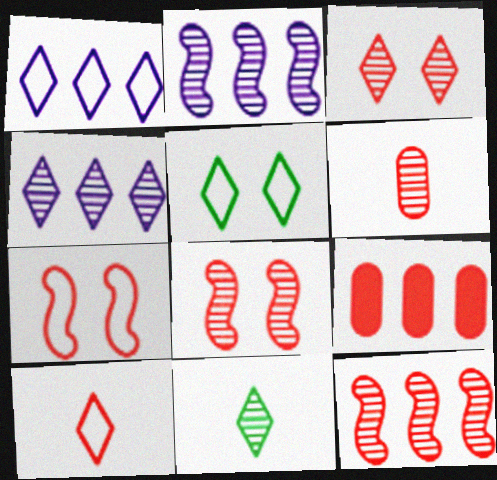[[1, 5, 10], 
[3, 4, 11], 
[3, 6, 12], 
[8, 9, 10]]